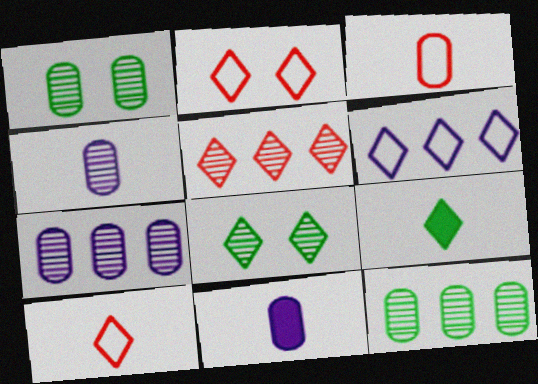[]